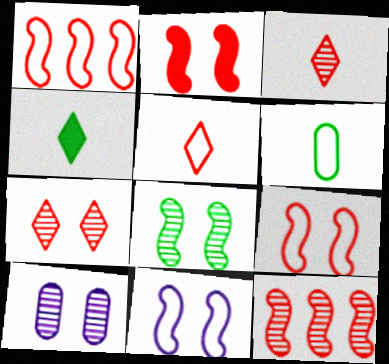[[1, 4, 10], 
[2, 8, 11], 
[7, 8, 10]]